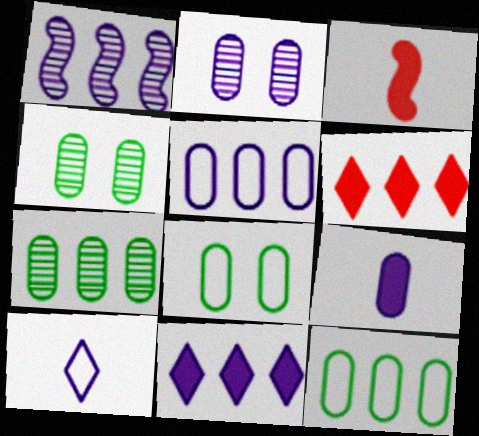[[1, 5, 11], 
[1, 6, 12], 
[2, 5, 9]]